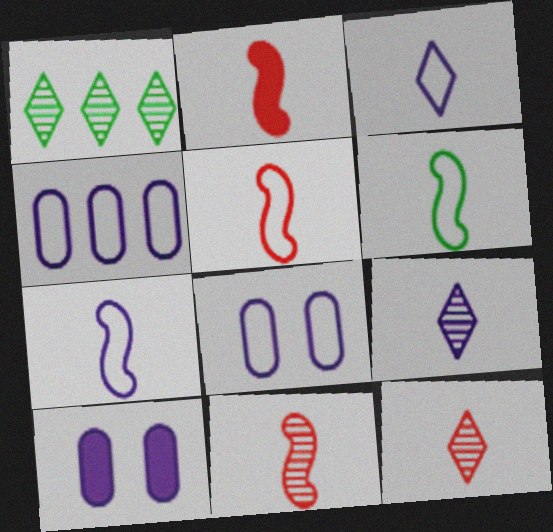[[1, 2, 8], 
[1, 5, 10], 
[2, 5, 11], 
[5, 6, 7]]